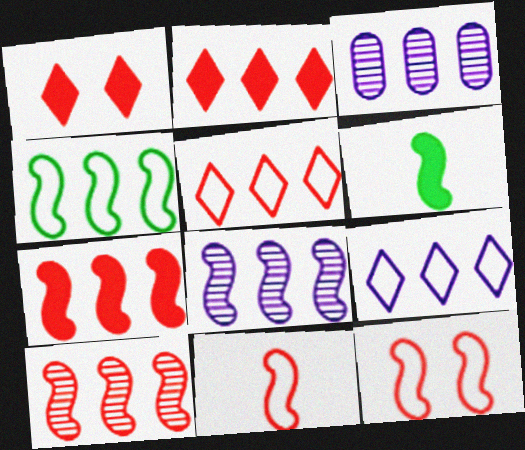[[2, 3, 4], 
[4, 7, 8], 
[6, 8, 12]]